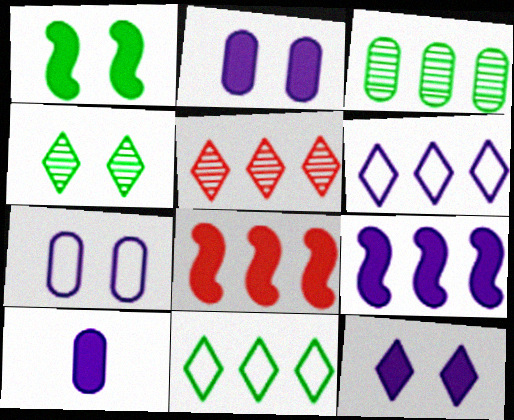[[3, 6, 8], 
[9, 10, 12]]